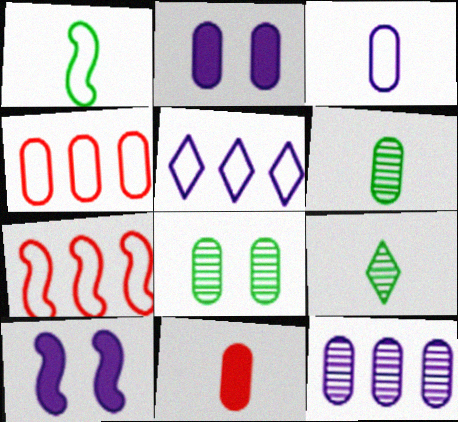[[2, 3, 12], 
[2, 4, 6], 
[2, 7, 9], 
[3, 6, 11], 
[4, 9, 10]]